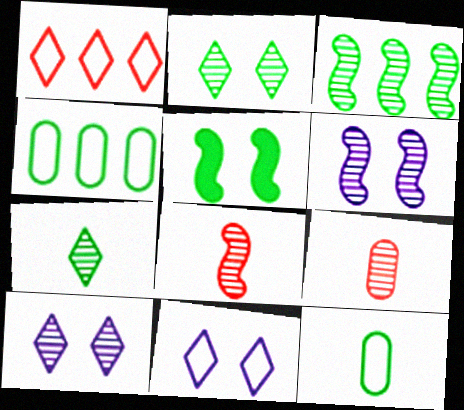[[3, 6, 8], 
[3, 9, 10], 
[4, 5, 7]]